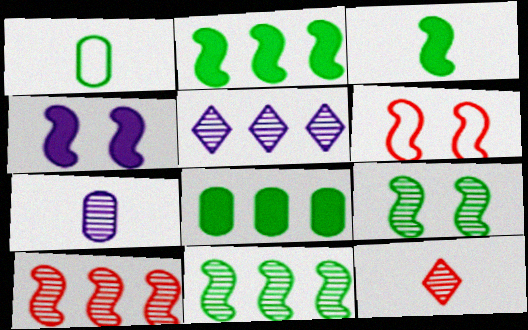[[4, 6, 9]]